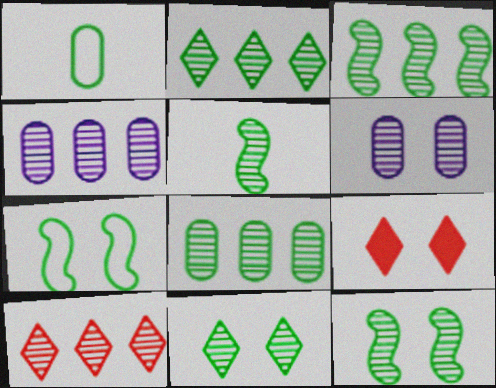[[2, 3, 8], 
[3, 4, 10], 
[3, 5, 12], 
[5, 6, 10], 
[5, 8, 11], 
[6, 7, 9]]